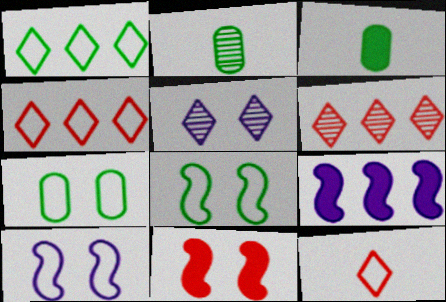[[3, 6, 10], 
[5, 7, 11]]